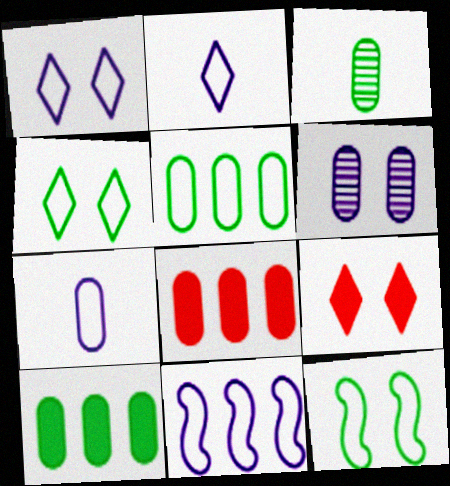[[1, 7, 11], 
[3, 9, 11], 
[6, 9, 12]]